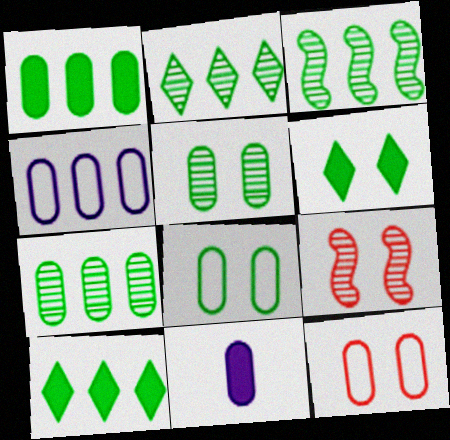[[2, 3, 7], 
[7, 11, 12]]